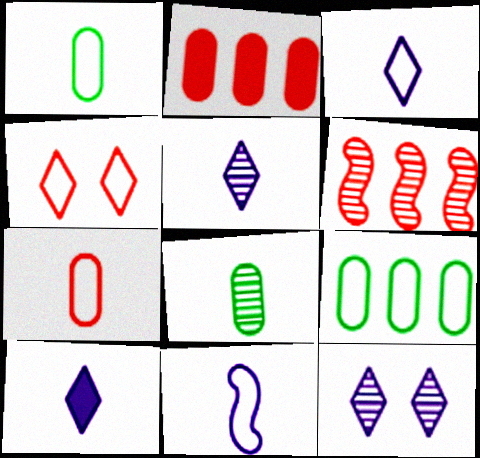[[3, 5, 10], 
[4, 9, 11], 
[6, 8, 12]]